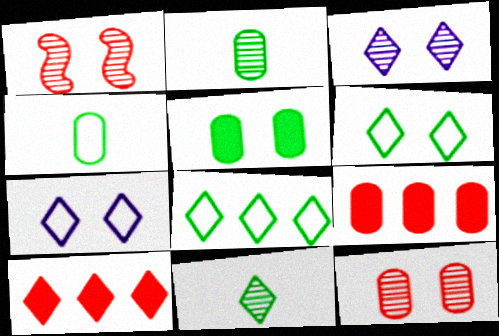[[1, 5, 7], 
[7, 10, 11]]